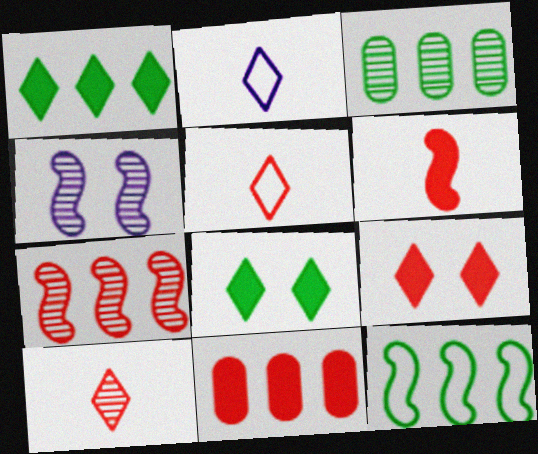[[1, 3, 12], 
[3, 4, 10], 
[4, 6, 12], 
[6, 9, 11]]